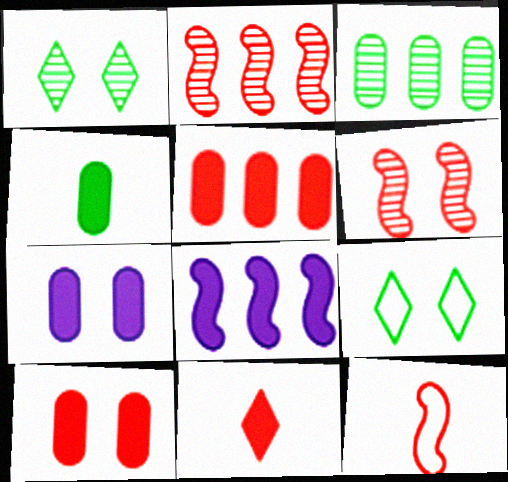[[4, 5, 7], 
[6, 7, 9]]